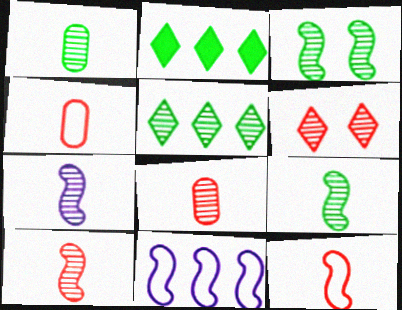[[1, 3, 5], 
[7, 9, 10]]